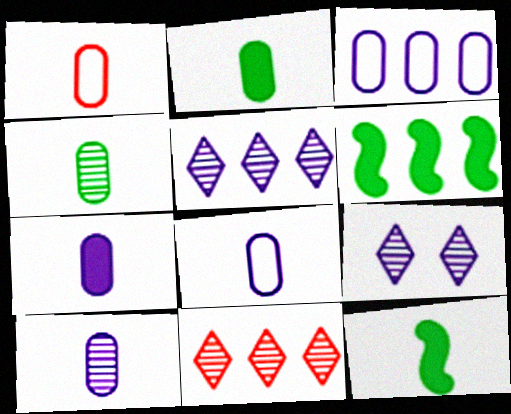[[1, 2, 10], 
[1, 4, 7], 
[1, 6, 9], 
[3, 6, 11], 
[7, 8, 10]]